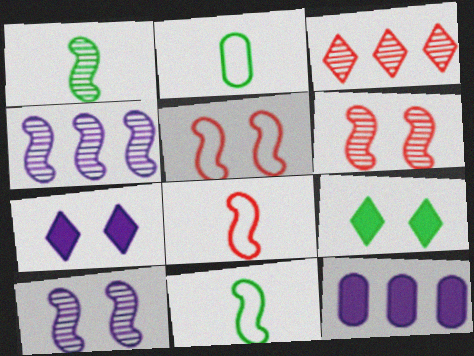[[1, 4, 6]]